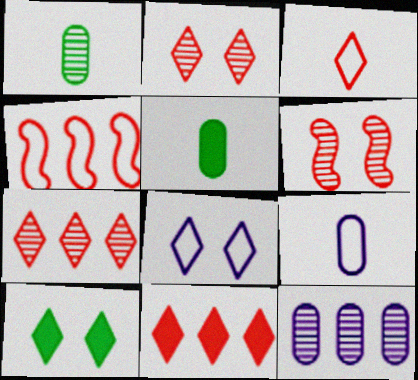[[2, 3, 11], 
[2, 8, 10]]